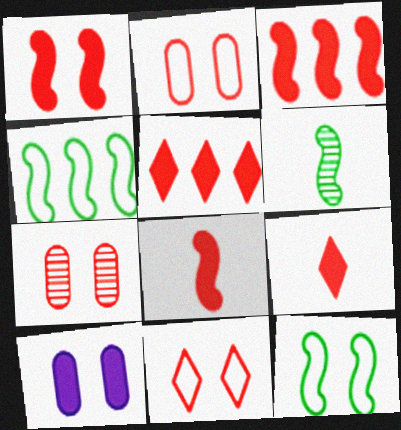[[1, 3, 8], 
[1, 7, 11]]